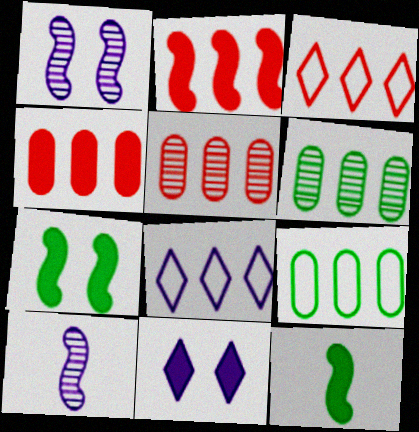[[2, 3, 5], 
[2, 6, 8], 
[4, 11, 12]]